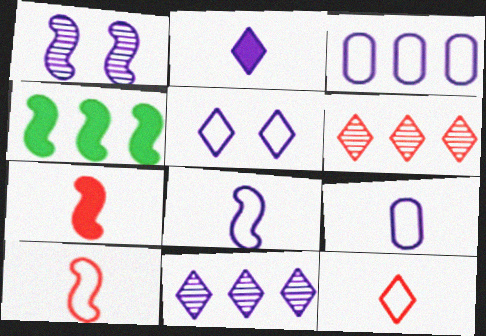[[1, 2, 3], 
[1, 4, 10], 
[2, 5, 11], 
[3, 4, 6], 
[3, 5, 8]]